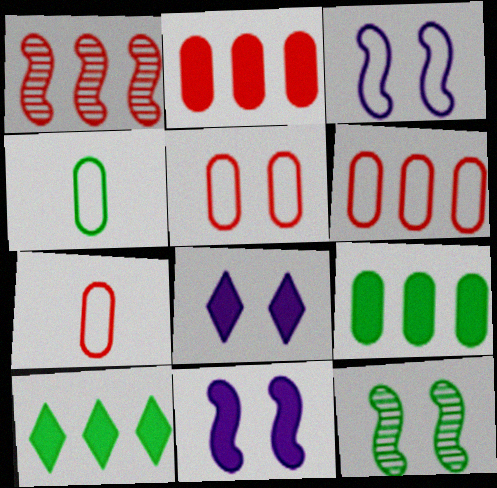[[1, 4, 8], 
[4, 10, 12], 
[5, 6, 7], 
[5, 8, 12]]